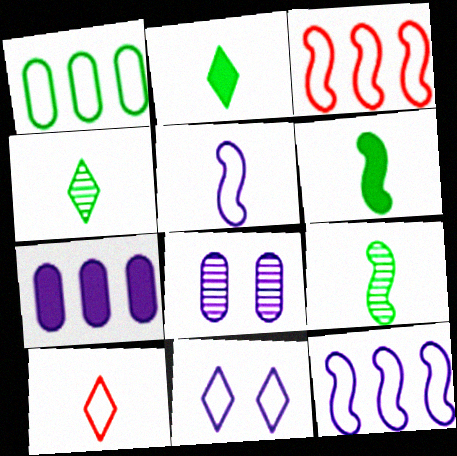[[2, 3, 8]]